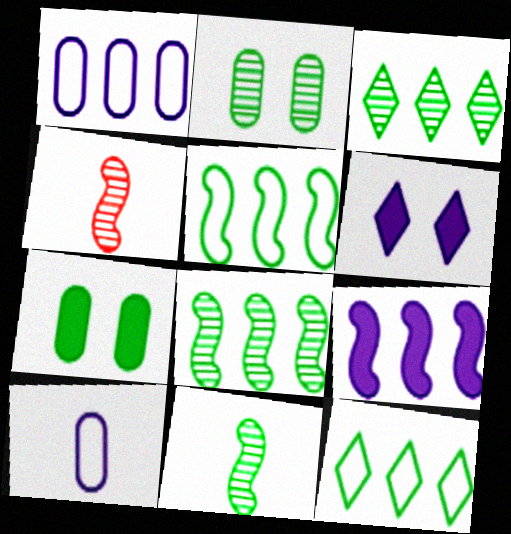[[2, 3, 11], 
[7, 11, 12]]